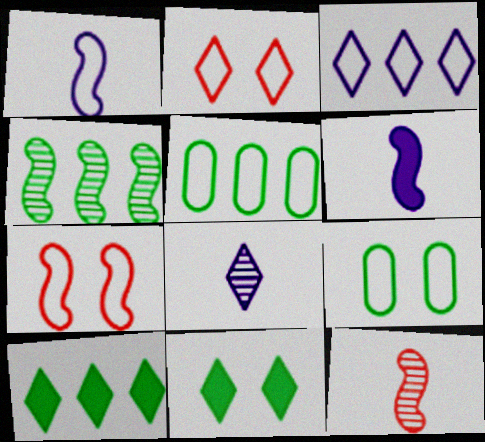[[1, 2, 5], 
[2, 8, 10], 
[4, 5, 10], 
[4, 6, 7]]